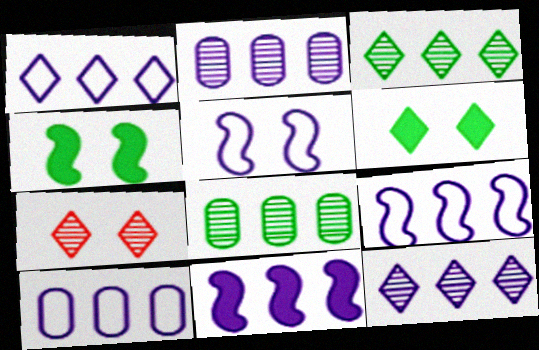[[1, 2, 11], 
[1, 9, 10], 
[10, 11, 12]]